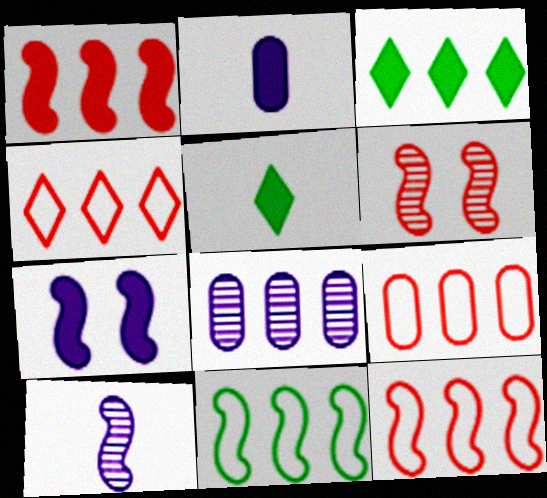[[3, 8, 12], 
[4, 9, 12]]